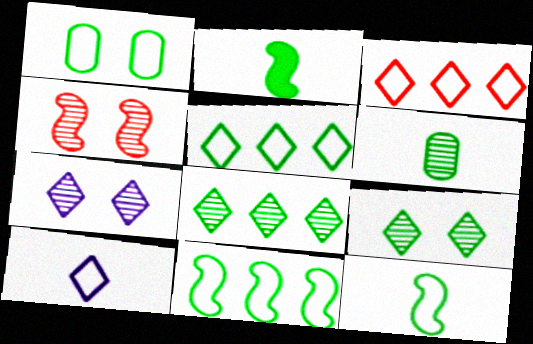[[1, 2, 8], 
[1, 5, 12]]